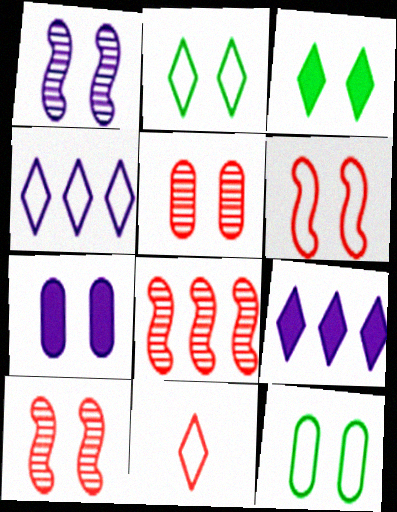[[2, 4, 11], 
[2, 7, 10], 
[5, 7, 12]]